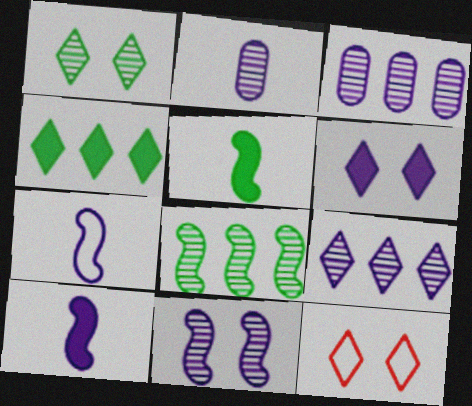[[1, 6, 12], 
[2, 9, 11], 
[3, 5, 12], 
[3, 6, 7]]